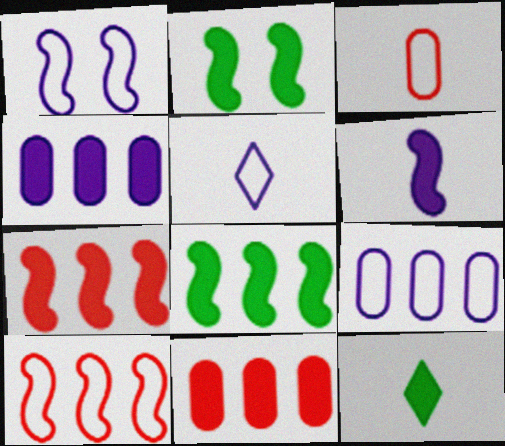[[1, 5, 9], 
[2, 6, 7]]